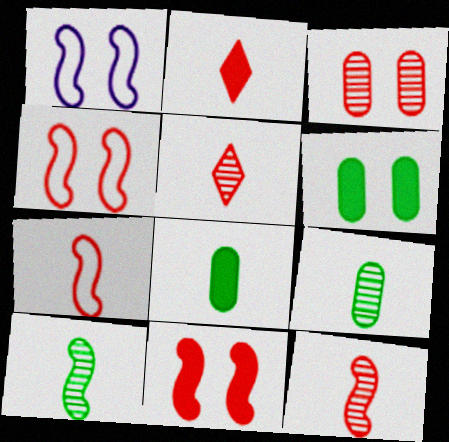[]